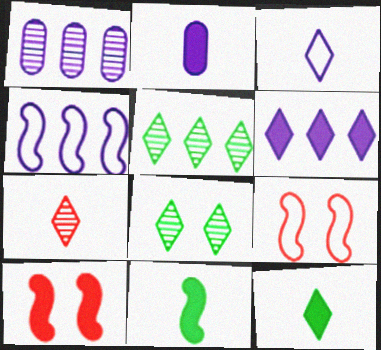[[1, 4, 6], 
[1, 9, 12], 
[2, 5, 9], 
[3, 7, 12]]